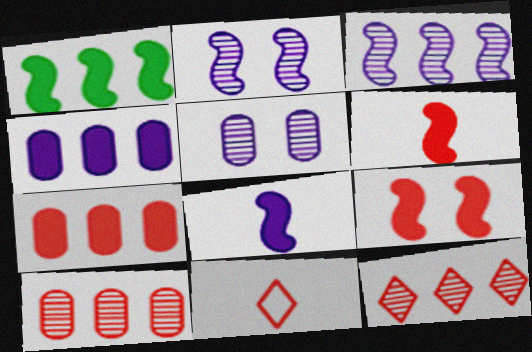[[1, 5, 11], 
[1, 8, 9], 
[9, 10, 11]]